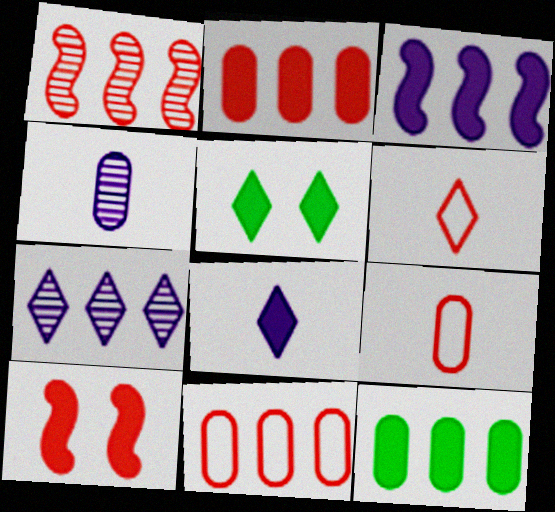[[5, 6, 7], 
[8, 10, 12]]